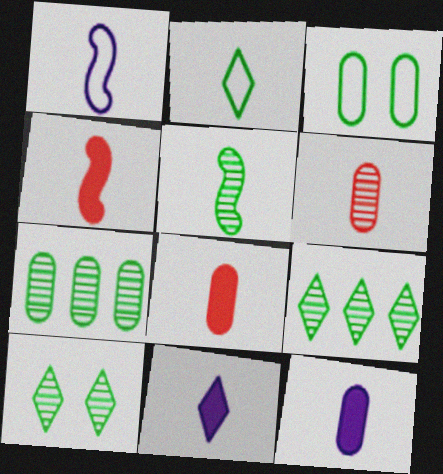[[1, 4, 5], 
[5, 7, 10]]